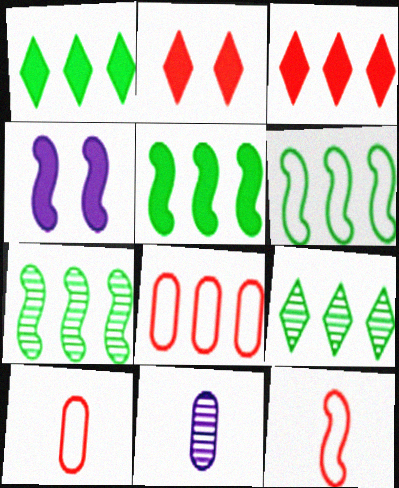[[2, 6, 11], 
[4, 7, 12], 
[4, 9, 10], 
[5, 6, 7]]